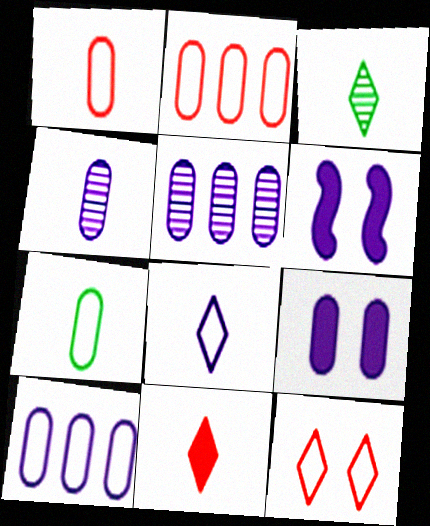[[2, 3, 6], 
[3, 8, 11], 
[4, 9, 10], 
[5, 6, 8]]